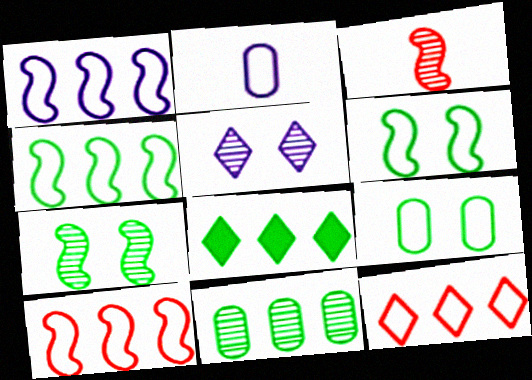[[1, 4, 10], 
[2, 6, 12], 
[3, 5, 11], 
[4, 8, 11]]